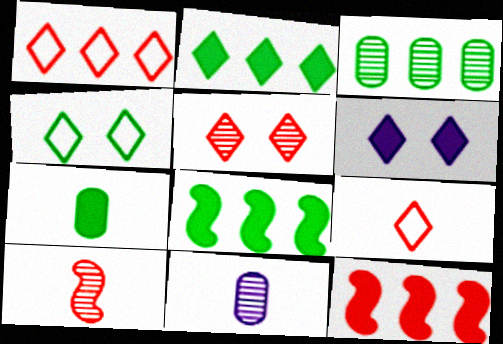[[4, 5, 6], 
[4, 11, 12], 
[6, 7, 12]]